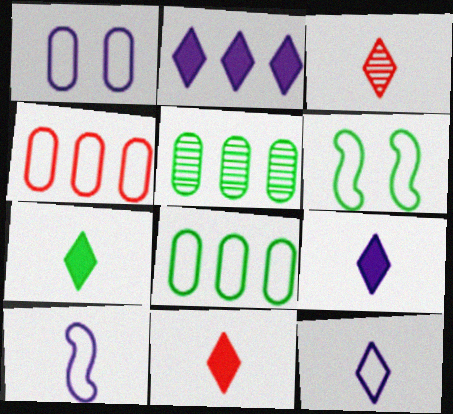[[3, 7, 12], 
[4, 6, 12], 
[5, 6, 7], 
[7, 9, 11]]